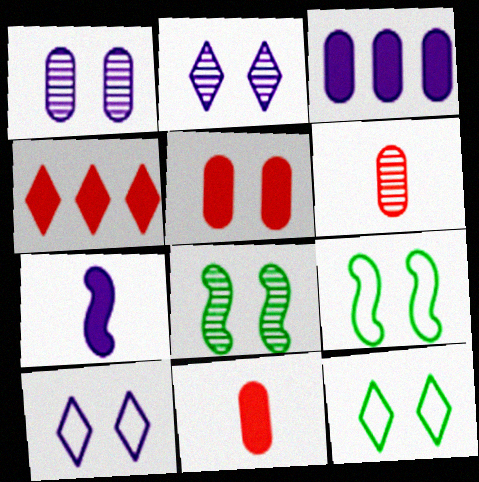[[2, 5, 9], 
[5, 8, 10]]